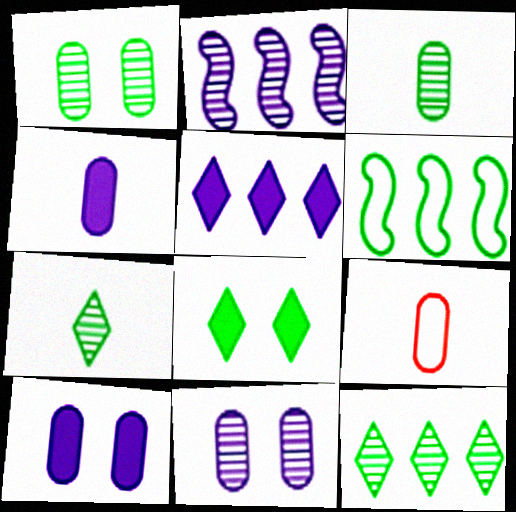[[2, 8, 9], 
[3, 4, 9], 
[3, 6, 8]]